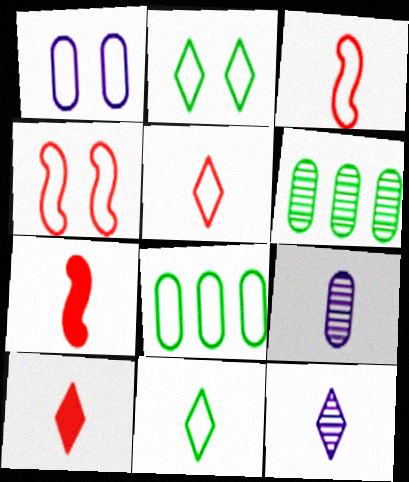[[1, 2, 4], 
[7, 9, 11], 
[10, 11, 12]]